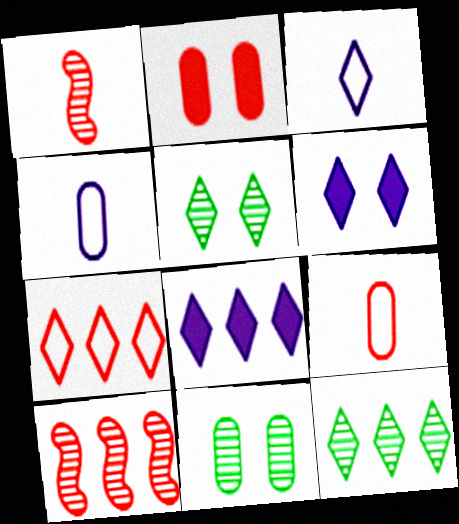[[1, 2, 7], 
[7, 8, 12]]